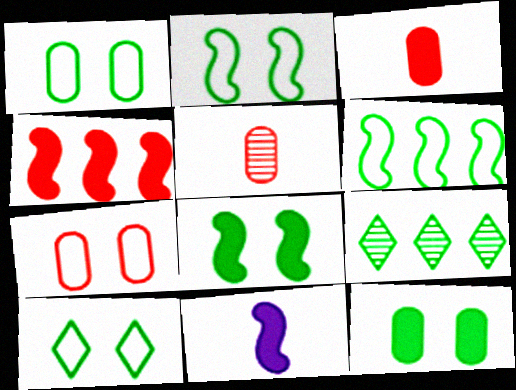[[1, 2, 10], 
[4, 8, 11], 
[7, 9, 11]]